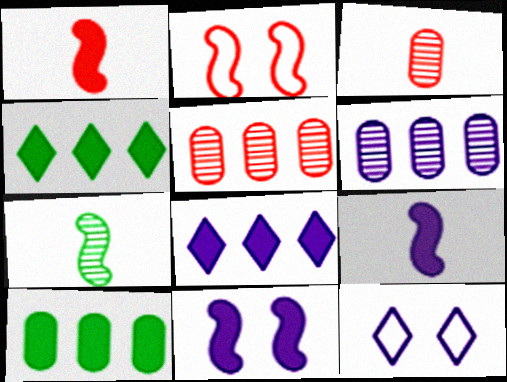[[6, 9, 12]]